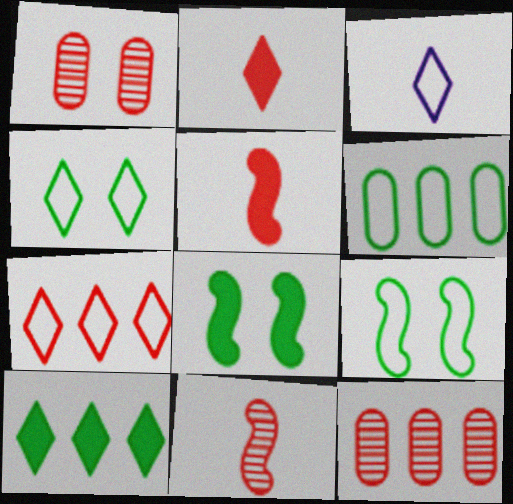[[1, 5, 7], 
[3, 4, 7], 
[3, 8, 12]]